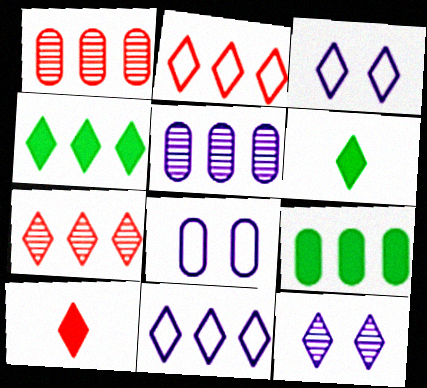[[2, 6, 12], 
[3, 6, 7], 
[4, 7, 11]]